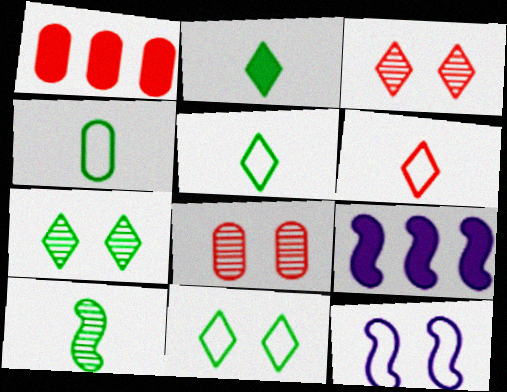[[2, 4, 10], 
[3, 4, 9], 
[5, 8, 9]]